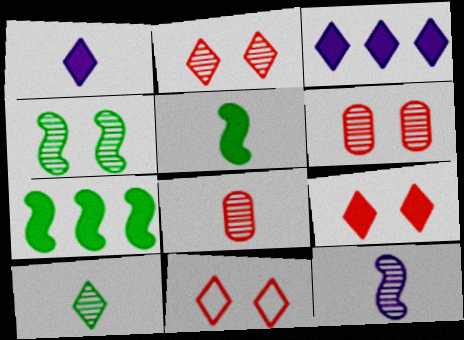[[2, 9, 11], 
[3, 10, 11], 
[8, 10, 12]]